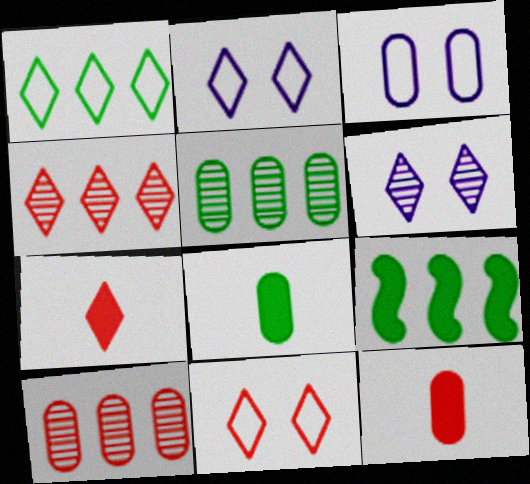[[1, 5, 9], 
[1, 6, 7], 
[3, 5, 12], 
[3, 8, 10], 
[4, 7, 11]]